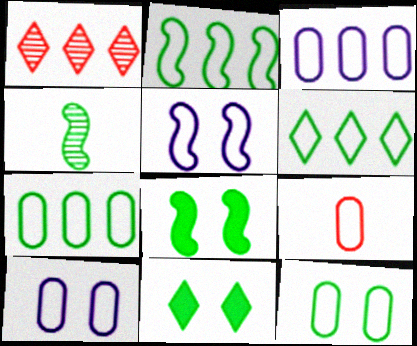[[2, 4, 8], 
[2, 6, 7], 
[3, 9, 12], 
[4, 7, 11], 
[5, 6, 9], 
[7, 9, 10]]